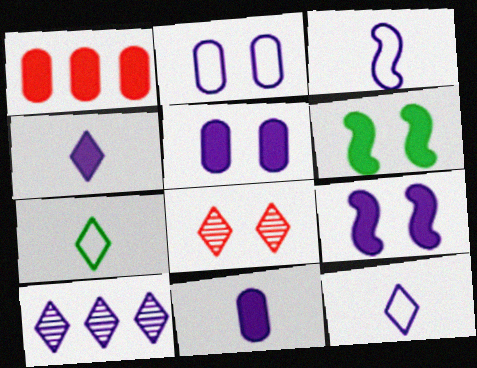[[1, 4, 6], 
[2, 6, 8], 
[3, 5, 10]]